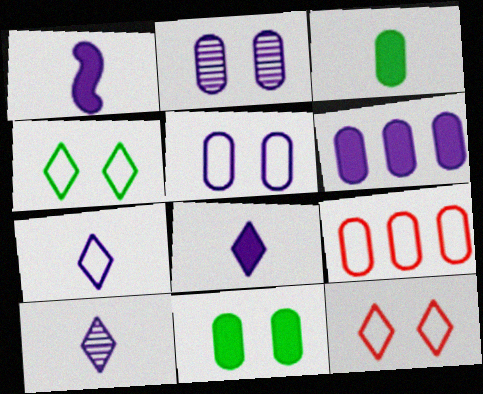[[2, 3, 9], 
[7, 8, 10]]